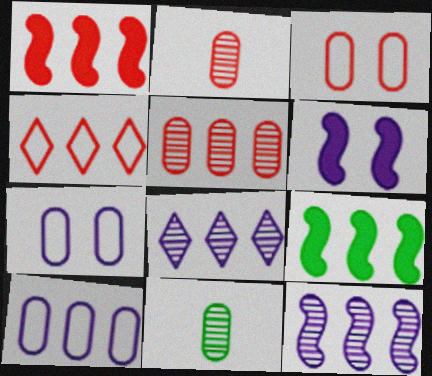[[1, 4, 5], 
[4, 6, 11]]